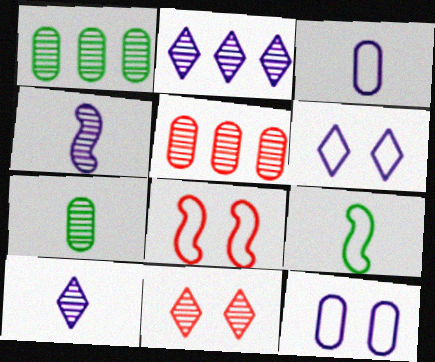[[1, 4, 11]]